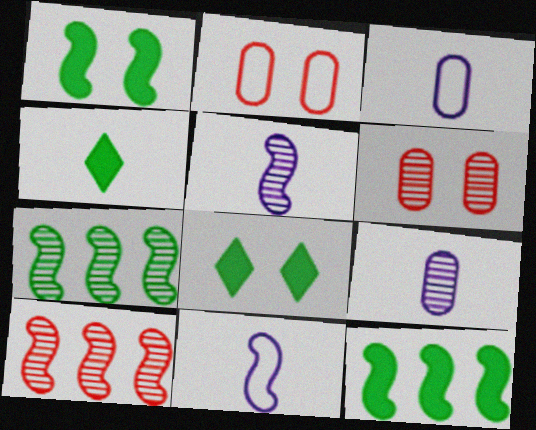[[1, 10, 11], 
[3, 8, 10]]